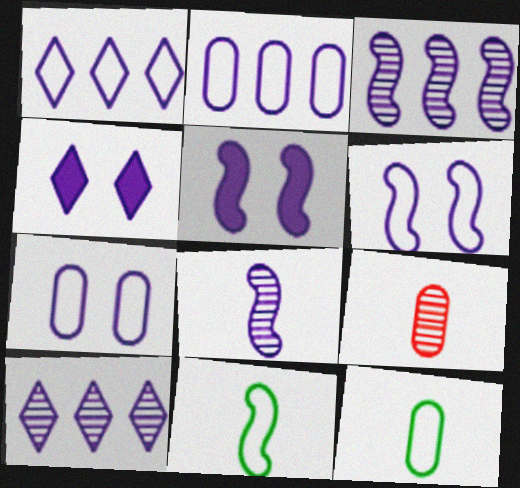[[2, 4, 8]]